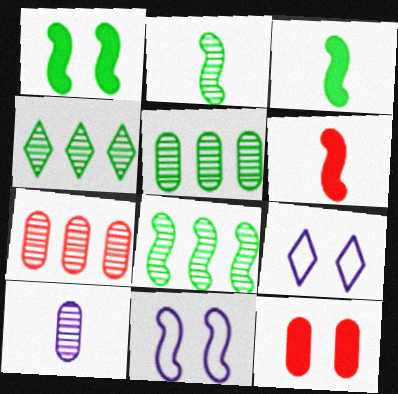[[3, 7, 9], 
[4, 5, 8], 
[5, 6, 9], 
[6, 8, 11]]